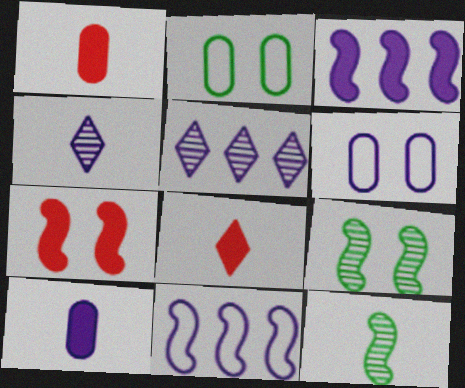[[3, 4, 6], 
[7, 11, 12]]